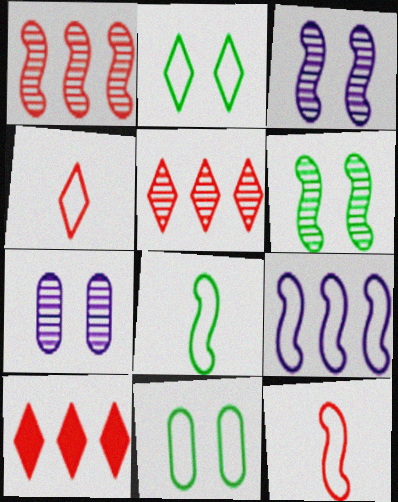[[4, 9, 11], 
[7, 8, 10]]